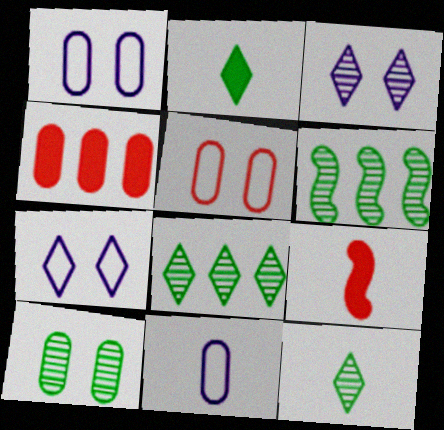[[1, 8, 9], 
[4, 10, 11], 
[6, 10, 12], 
[9, 11, 12]]